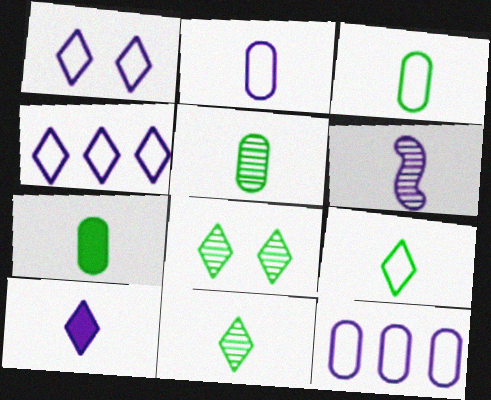[[2, 6, 10], 
[3, 5, 7]]